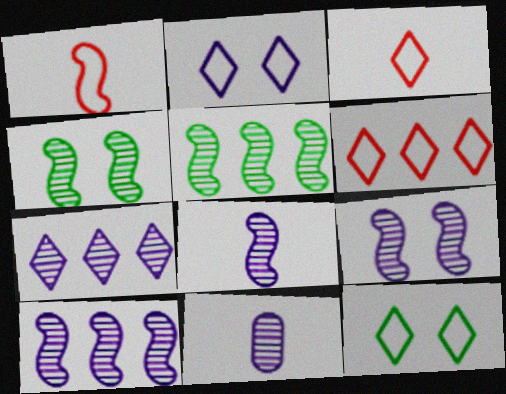[[7, 9, 11], 
[8, 9, 10]]